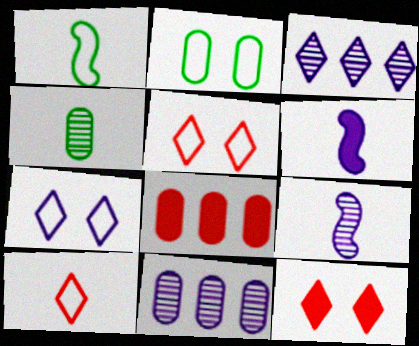[[1, 11, 12], 
[4, 6, 10], 
[6, 7, 11]]